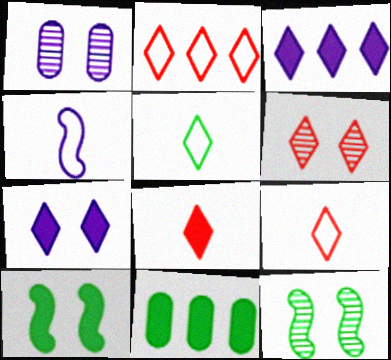[[1, 3, 4], 
[1, 6, 12], 
[2, 6, 8], 
[3, 5, 6], 
[4, 6, 11], 
[5, 11, 12]]